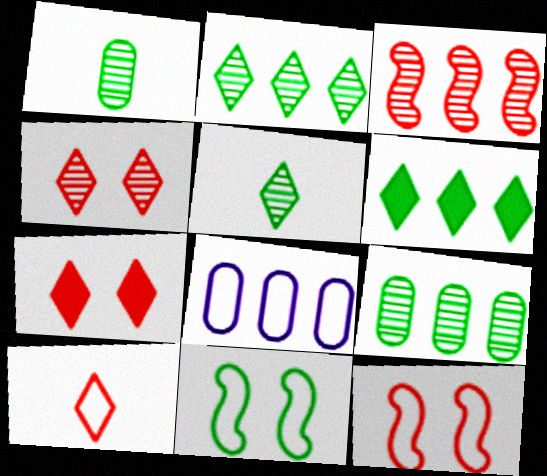[[1, 6, 11], 
[3, 6, 8], 
[8, 10, 11]]